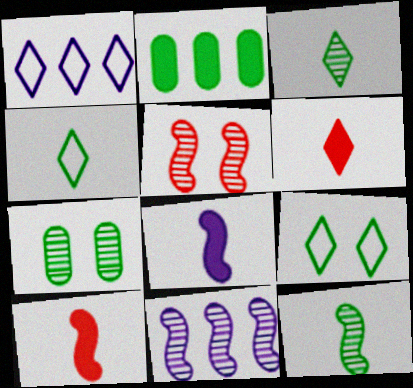[[1, 7, 10], 
[2, 9, 12], 
[5, 11, 12]]